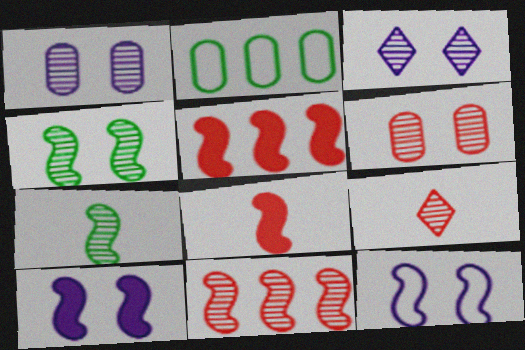[[2, 3, 8], 
[2, 9, 10], 
[3, 4, 6], 
[5, 7, 12], 
[6, 9, 11]]